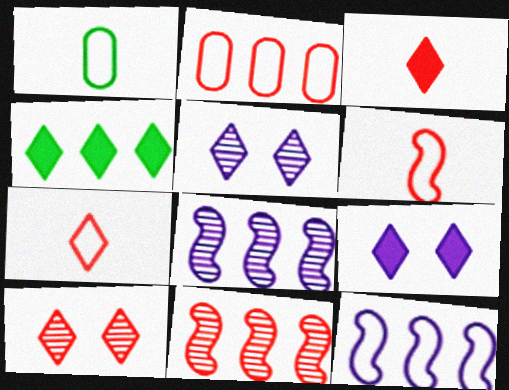[[1, 9, 11], 
[2, 4, 8], 
[3, 4, 9], 
[4, 5, 7]]